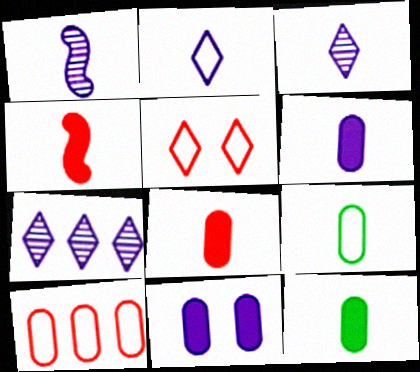[[1, 2, 6], 
[3, 4, 9], 
[6, 8, 12]]